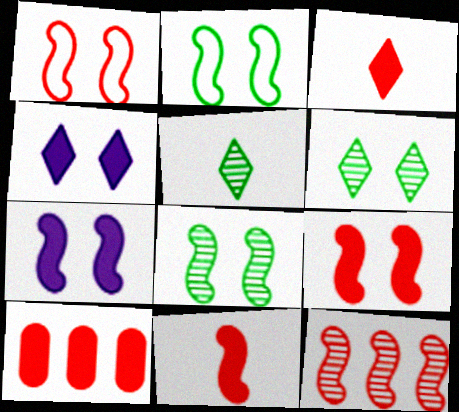[[1, 7, 8], 
[1, 11, 12], 
[3, 9, 10]]